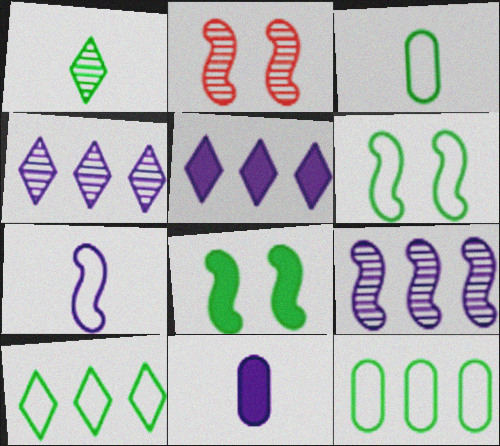[[1, 8, 12], 
[2, 3, 5], 
[2, 10, 11], 
[3, 6, 10]]